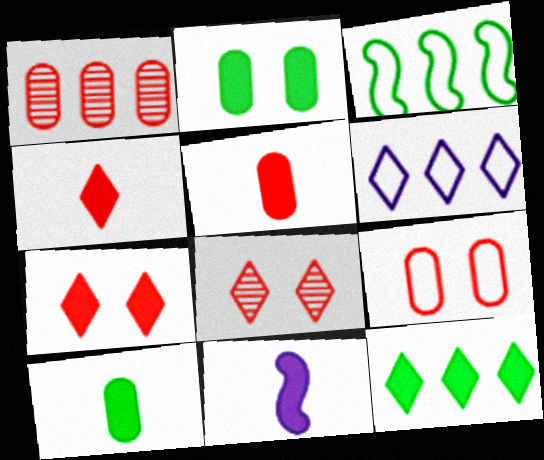[[1, 5, 9], 
[4, 10, 11]]